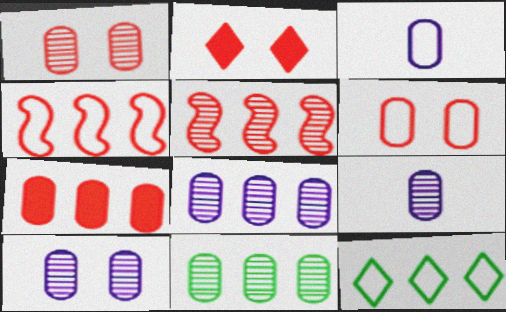[[1, 9, 11], 
[8, 9, 10]]